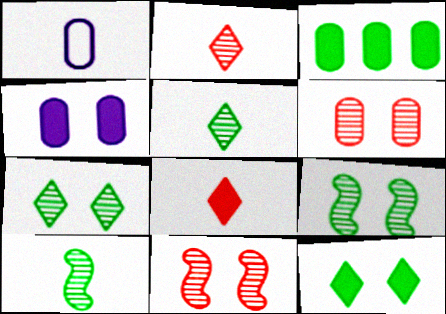[[1, 3, 6], 
[1, 8, 10]]